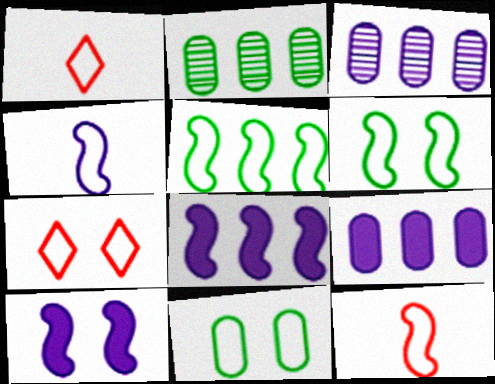[[1, 2, 10]]